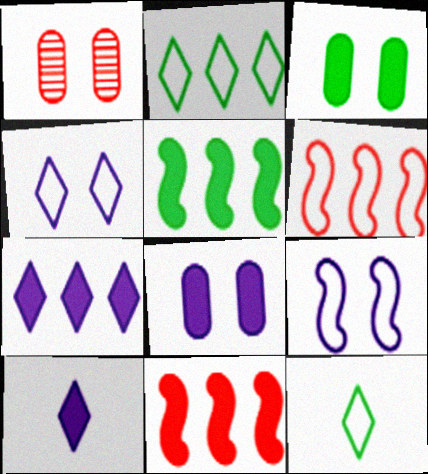[[3, 10, 11]]